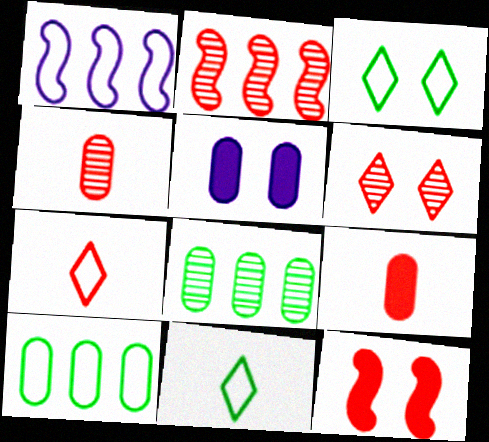[[2, 4, 6], 
[2, 5, 11], 
[4, 5, 10]]